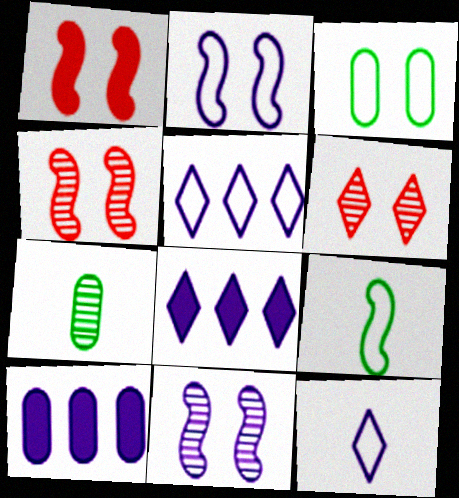[[1, 5, 7], 
[6, 9, 10], 
[10, 11, 12]]